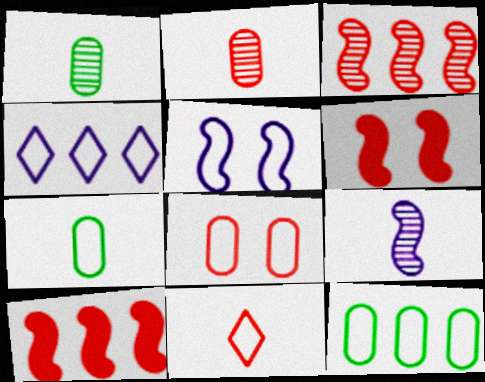[[1, 4, 6], 
[5, 11, 12]]